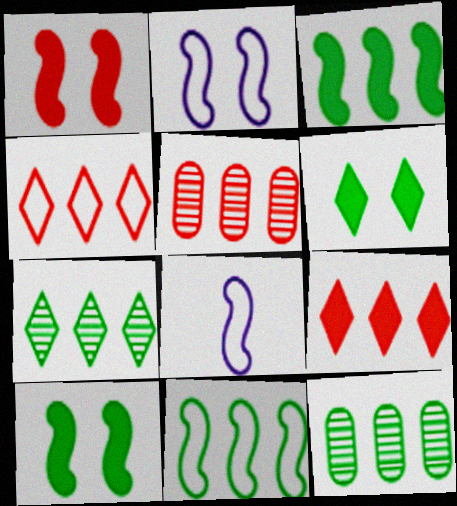[[5, 6, 8]]